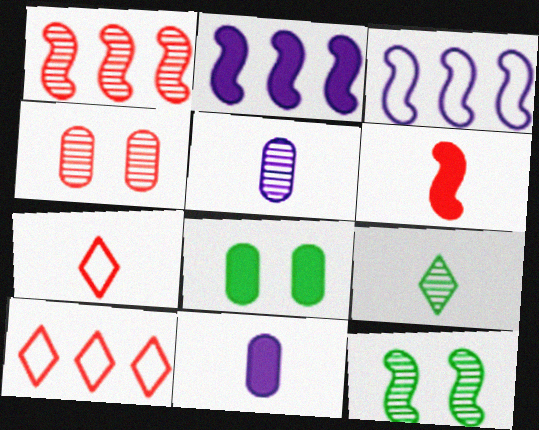[[3, 6, 12], 
[4, 6, 10], 
[10, 11, 12]]